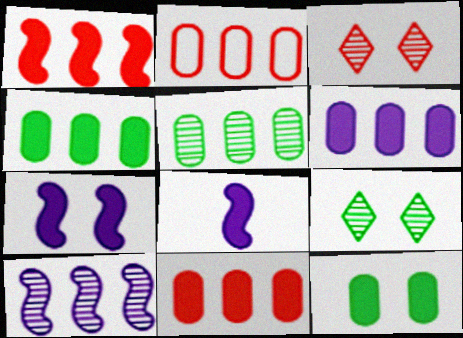[[2, 5, 6], 
[2, 8, 9], 
[4, 6, 11]]